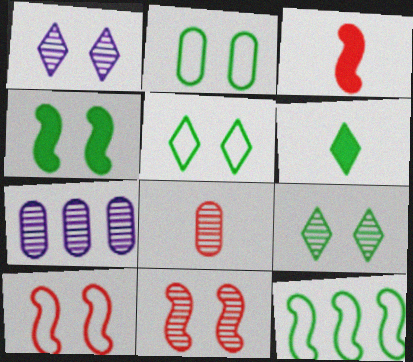[[2, 4, 9], 
[3, 5, 7], 
[6, 7, 10]]